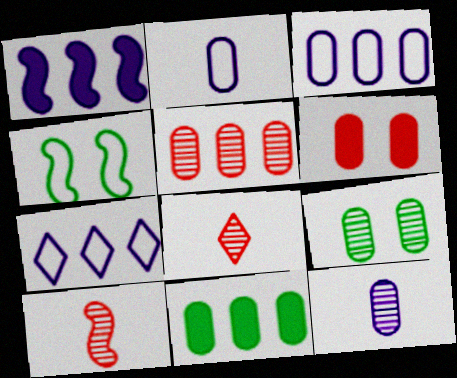[[1, 4, 10], 
[3, 5, 11], 
[5, 9, 12]]